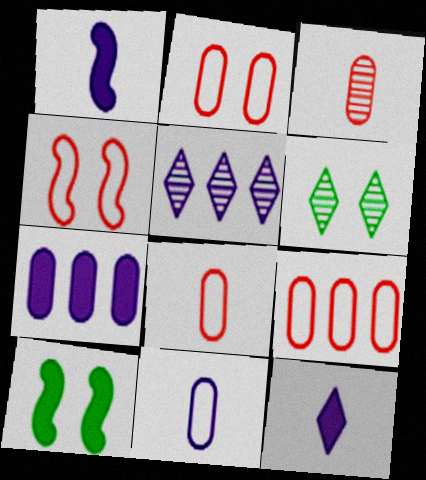[[1, 6, 9], 
[2, 8, 9], 
[5, 8, 10]]